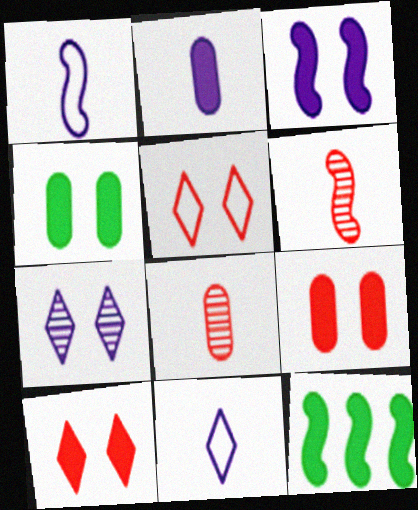[[2, 10, 12], 
[3, 4, 10]]